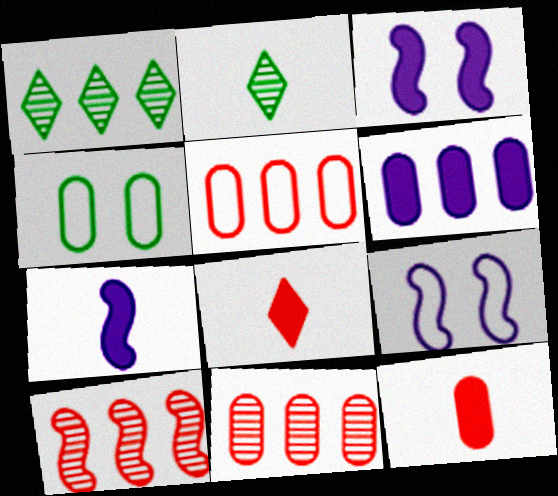[[1, 9, 12], 
[2, 3, 5]]